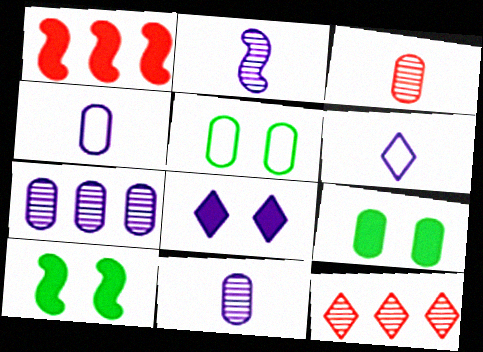[[4, 10, 12]]